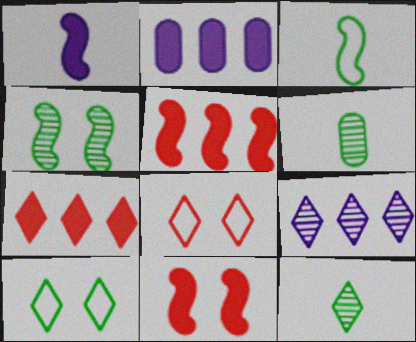[]